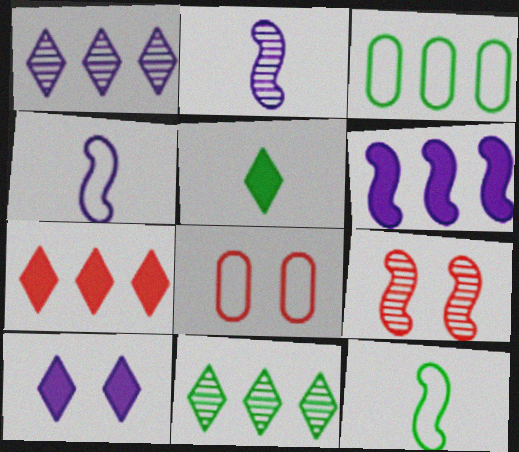[[5, 7, 10], 
[6, 9, 12]]